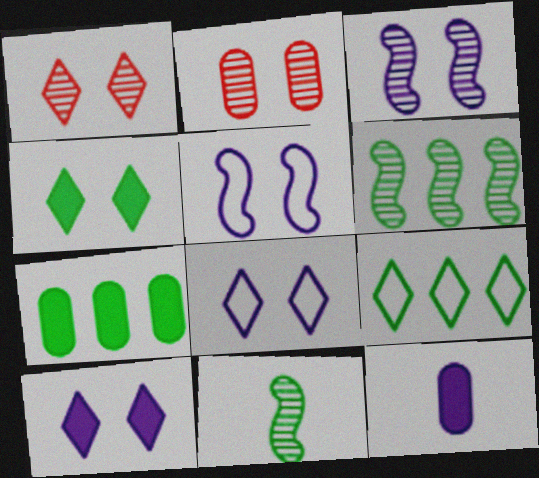[[1, 4, 8], 
[2, 4, 5], 
[6, 7, 9]]